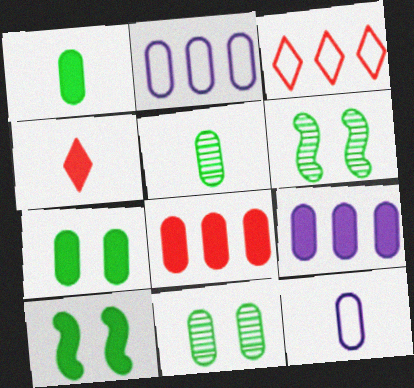[[2, 4, 6], 
[4, 9, 10], 
[8, 11, 12]]